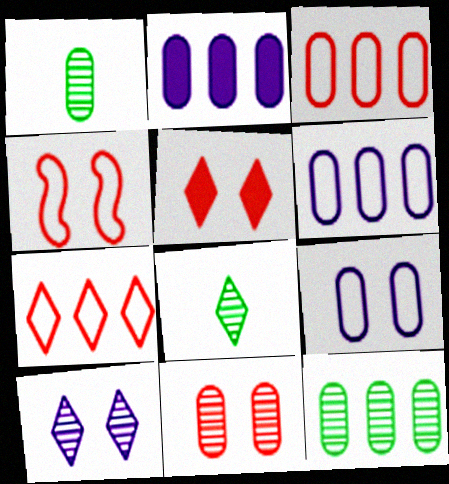[[2, 3, 12], 
[2, 4, 8], 
[4, 5, 11]]